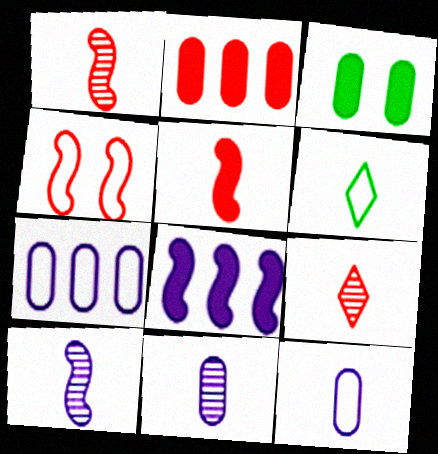[[2, 4, 9], 
[4, 6, 7], 
[5, 6, 11]]